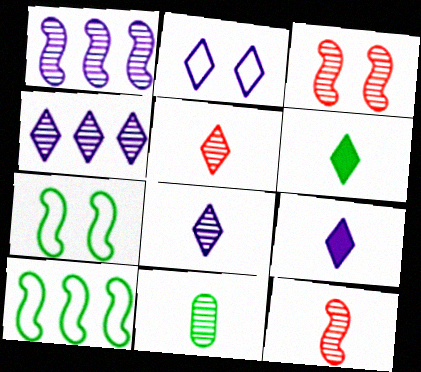[[2, 4, 9], 
[3, 4, 11], 
[8, 11, 12]]